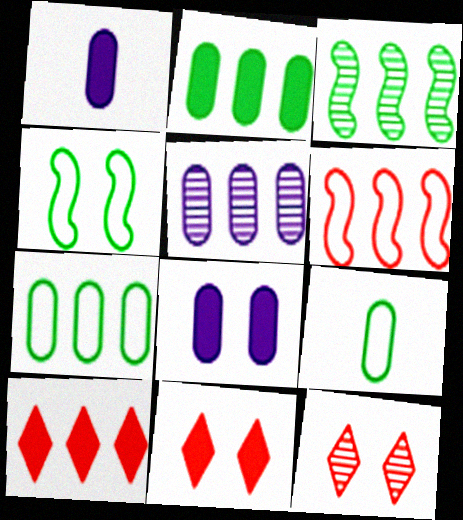[[4, 8, 12]]